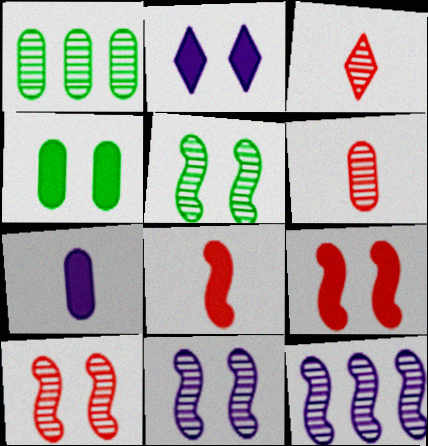[[1, 3, 11], 
[2, 4, 9], 
[5, 10, 11]]